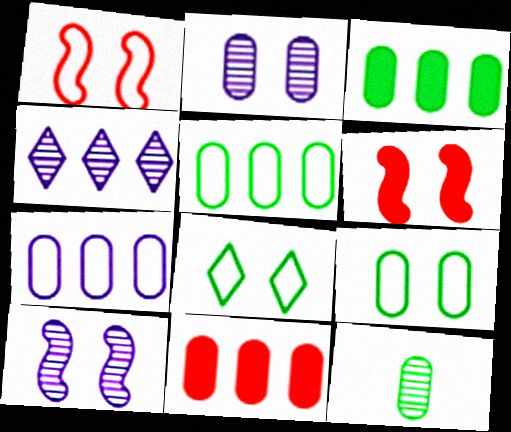[[2, 6, 8], 
[3, 9, 12]]